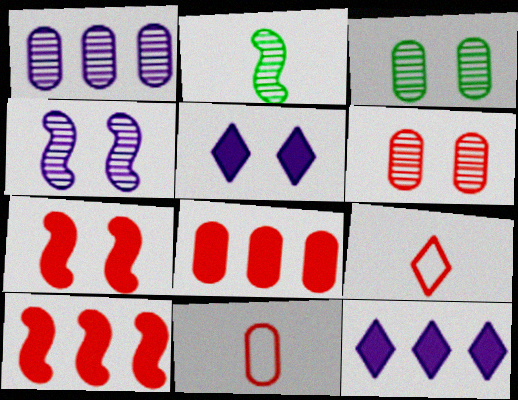[[6, 8, 11], 
[6, 9, 10]]